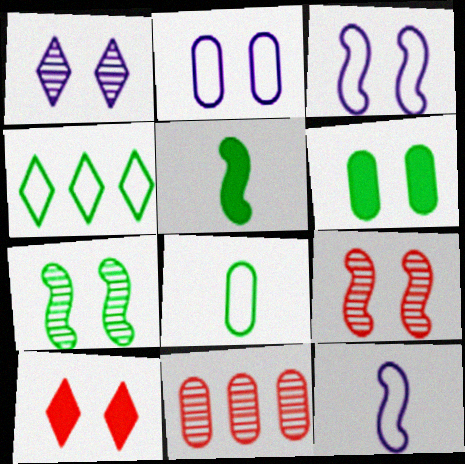[[2, 7, 10]]